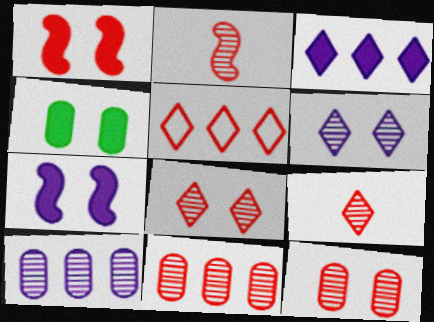[[2, 8, 11]]